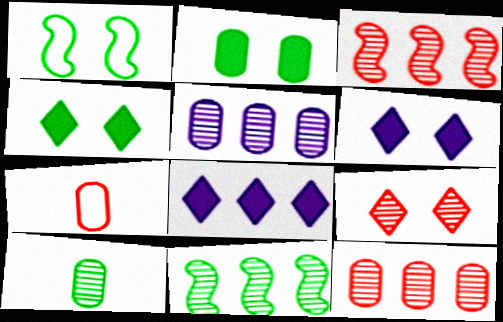[[2, 5, 7], 
[6, 7, 11]]